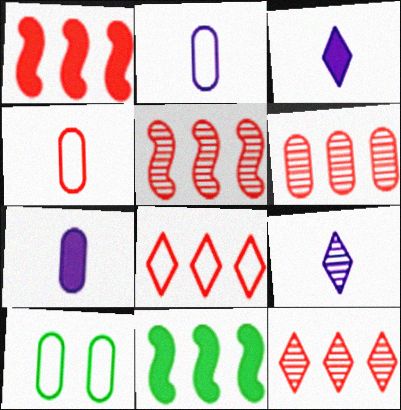[[1, 6, 8], 
[1, 9, 10], 
[3, 5, 10], 
[5, 6, 12], 
[6, 7, 10]]